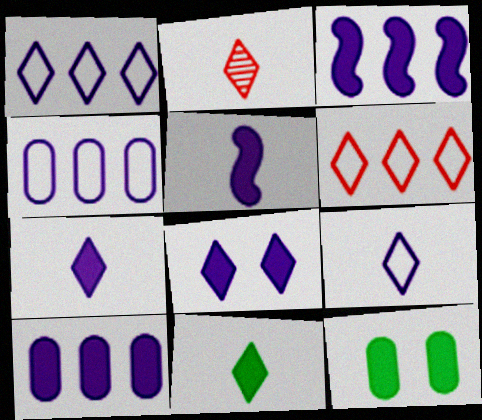[[2, 9, 11], 
[5, 8, 10]]